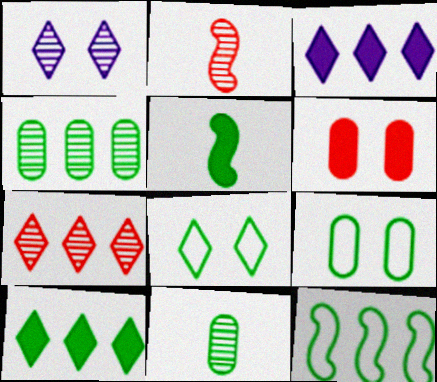[[1, 2, 4], 
[2, 3, 9], 
[3, 5, 6], 
[4, 5, 8], 
[4, 10, 12]]